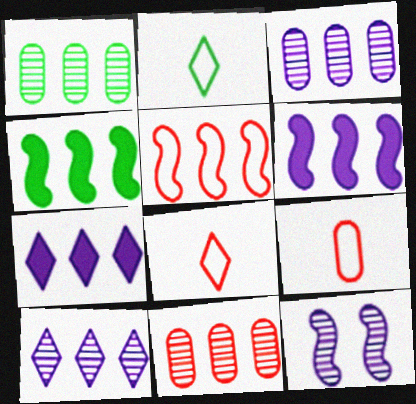[[1, 3, 11], 
[1, 5, 7]]